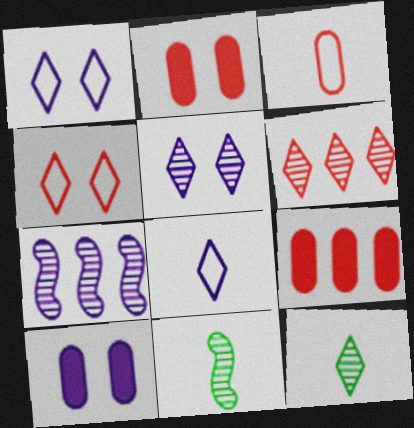[[1, 9, 11], 
[5, 6, 12], 
[7, 8, 10]]